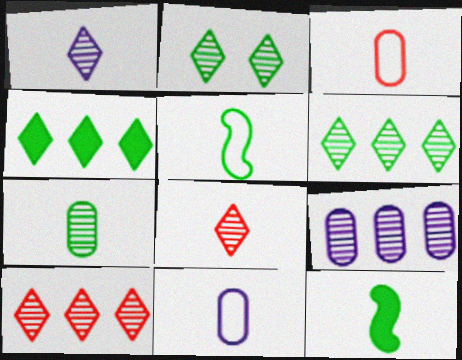[[1, 2, 10], 
[1, 3, 12], 
[8, 11, 12]]